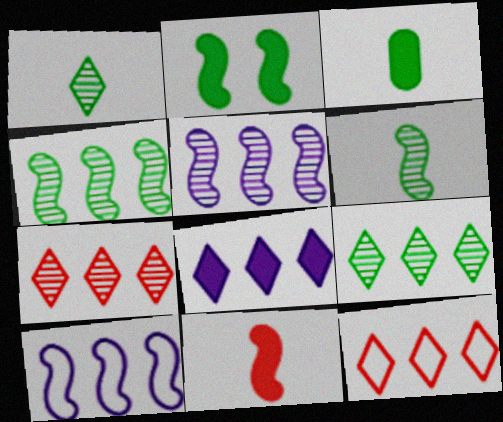[[8, 9, 12]]